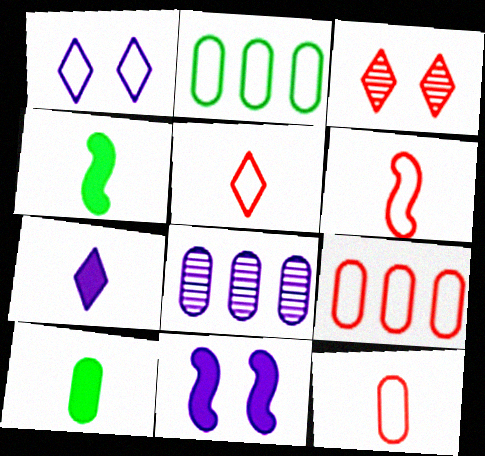[[1, 2, 6], 
[5, 6, 12]]